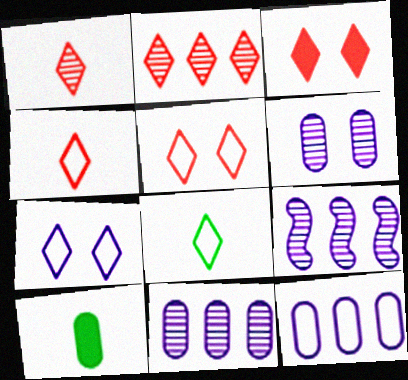[[2, 3, 4], 
[5, 9, 10]]